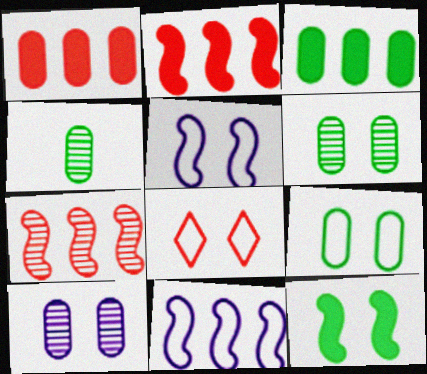[[3, 4, 9], 
[5, 8, 9], 
[8, 10, 12]]